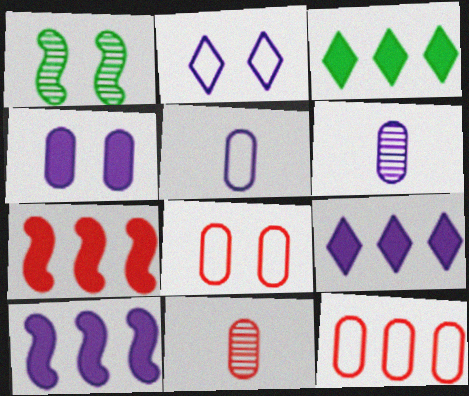[[2, 6, 10]]